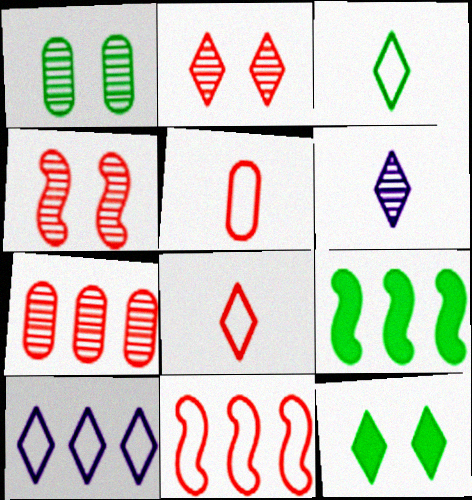[[1, 3, 9], 
[7, 9, 10]]